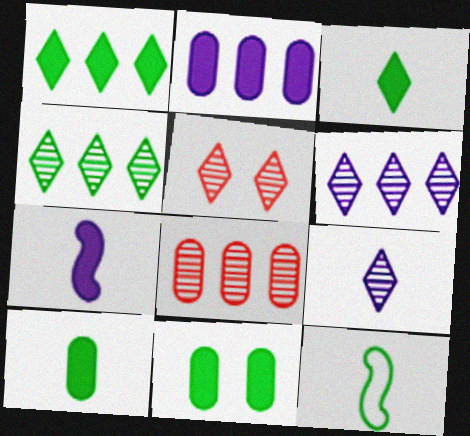[[2, 5, 12], 
[4, 5, 9], 
[4, 11, 12]]